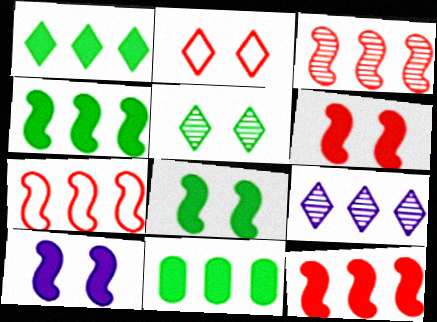[[1, 4, 11], 
[3, 7, 12], 
[6, 8, 10], 
[7, 9, 11]]